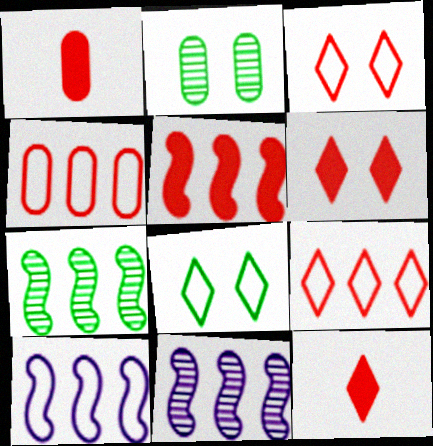[[1, 5, 6], 
[1, 8, 11], 
[2, 10, 12], 
[5, 7, 10]]